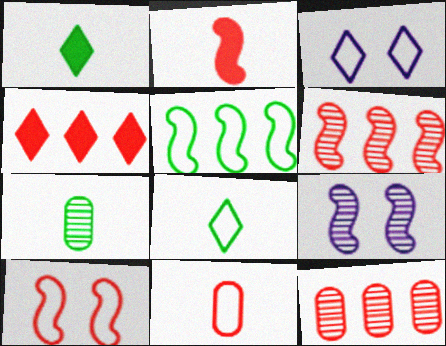[[2, 5, 9], 
[2, 6, 10], 
[3, 5, 11]]